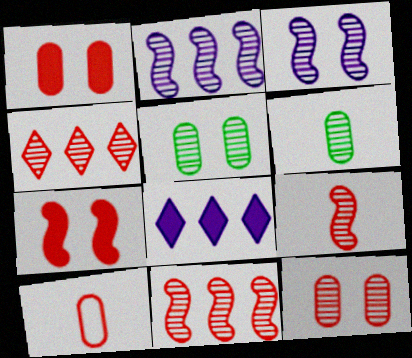[[3, 4, 6], 
[4, 7, 10], 
[4, 9, 12]]